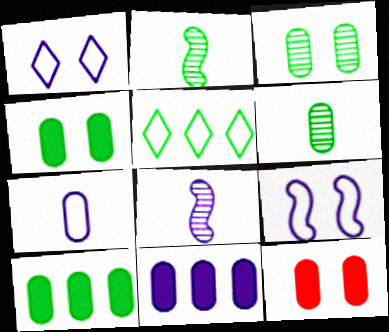[[1, 8, 11], 
[2, 4, 5], 
[5, 8, 12]]